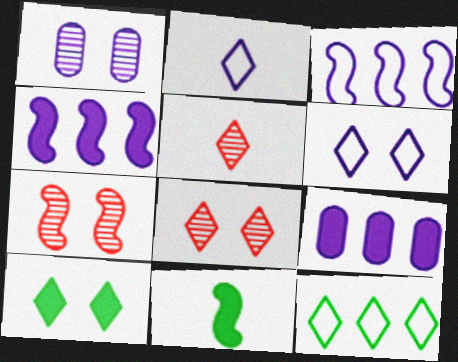[[1, 2, 4], 
[3, 7, 11], 
[6, 8, 10]]